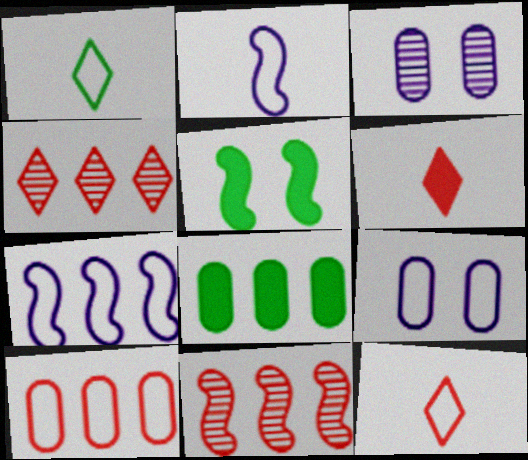[[2, 5, 11], 
[4, 7, 8]]